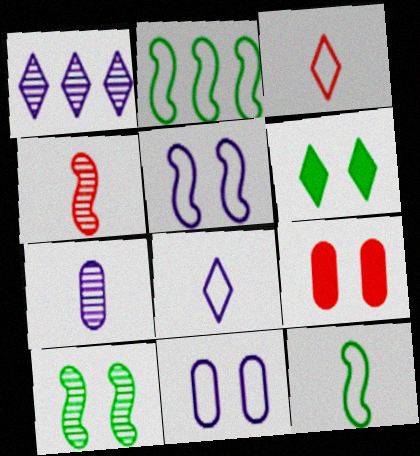[[1, 3, 6], 
[1, 9, 12], 
[2, 3, 11]]